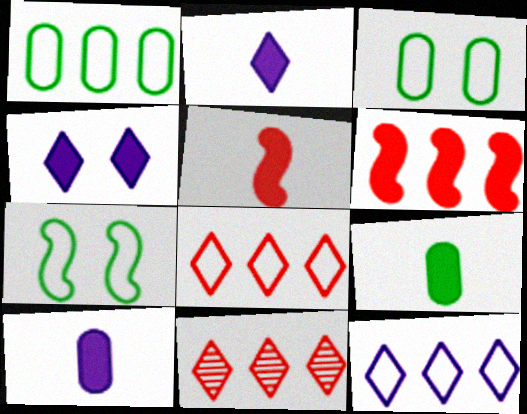[[2, 5, 9], 
[4, 6, 9], 
[7, 10, 11]]